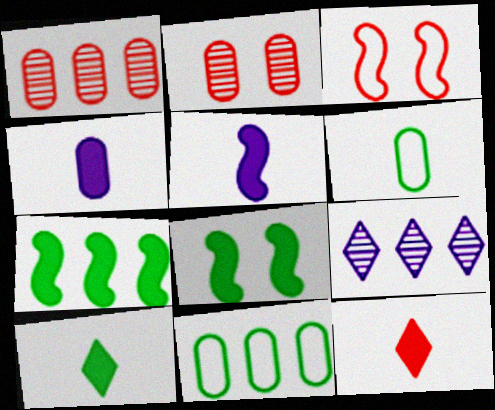[[1, 3, 12], 
[2, 4, 11]]